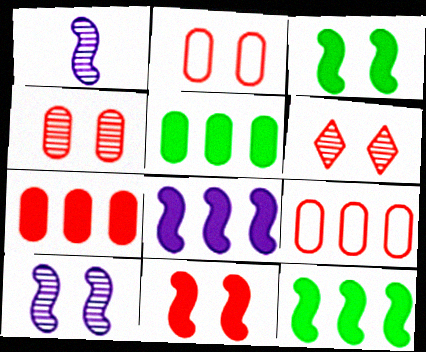[[2, 6, 11]]